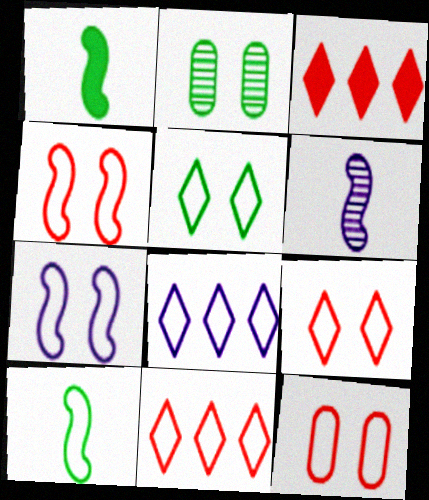[[4, 9, 12], 
[5, 7, 12], 
[8, 10, 12]]